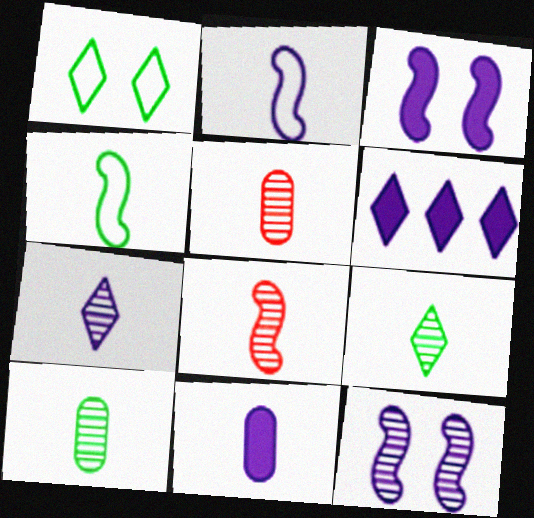[[2, 7, 11], 
[3, 6, 11], 
[7, 8, 10]]